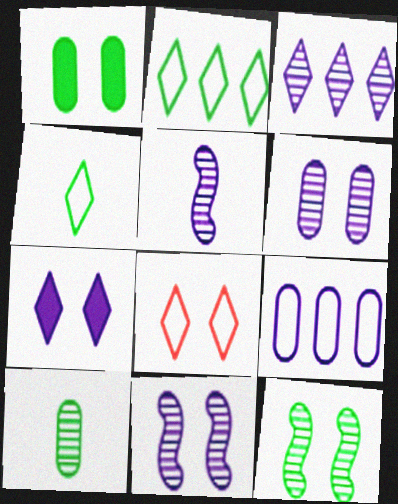[[1, 8, 11], 
[3, 5, 6], 
[5, 7, 9]]